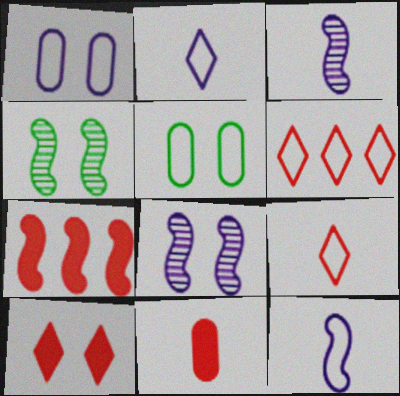[[1, 4, 10], 
[4, 7, 12], 
[5, 6, 12], 
[5, 8, 10], 
[7, 10, 11]]